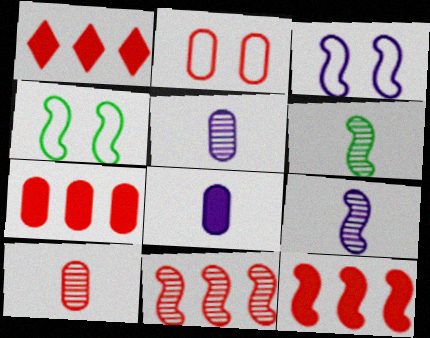[[1, 4, 5], 
[1, 7, 12], 
[2, 7, 10], 
[3, 6, 12], 
[4, 9, 12]]